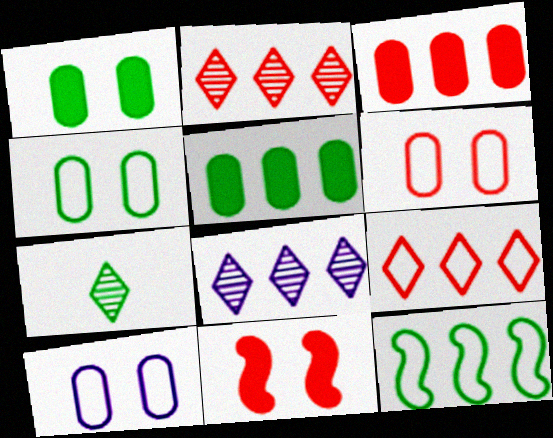[[1, 7, 12], 
[3, 8, 12], 
[4, 6, 10]]